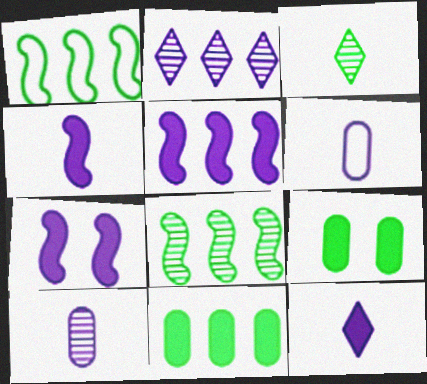[[1, 3, 9], 
[2, 6, 7], 
[4, 5, 7]]